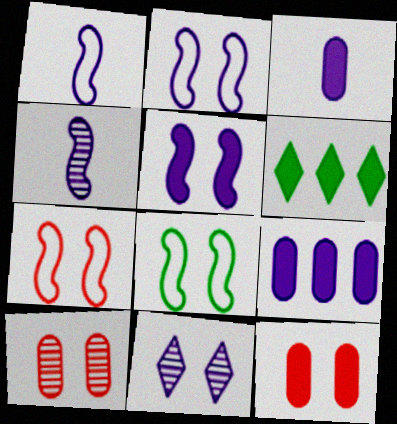[[1, 6, 10], 
[1, 9, 11], 
[2, 7, 8], 
[8, 11, 12]]